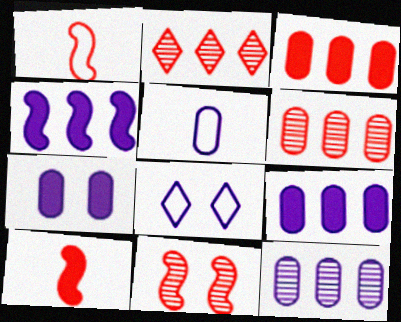[[5, 7, 12]]